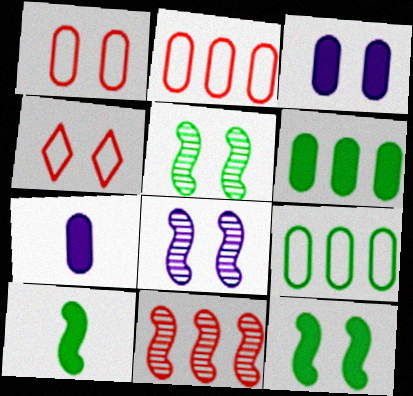[[3, 4, 5]]